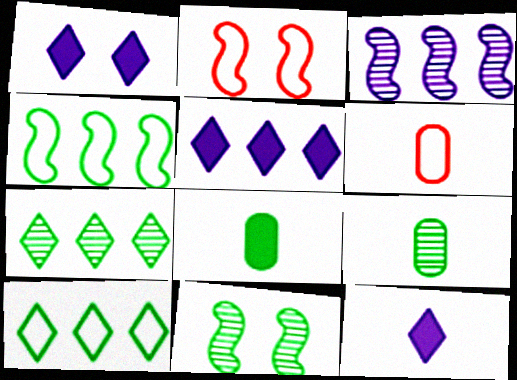[[1, 5, 12], 
[2, 5, 9], 
[5, 6, 11], 
[7, 9, 11], 
[8, 10, 11]]